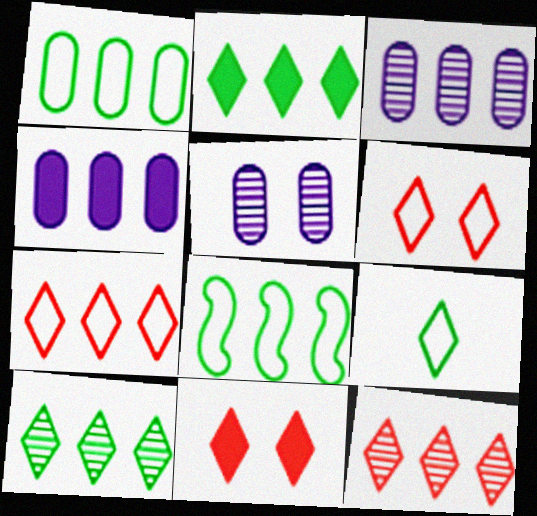[[4, 8, 12]]